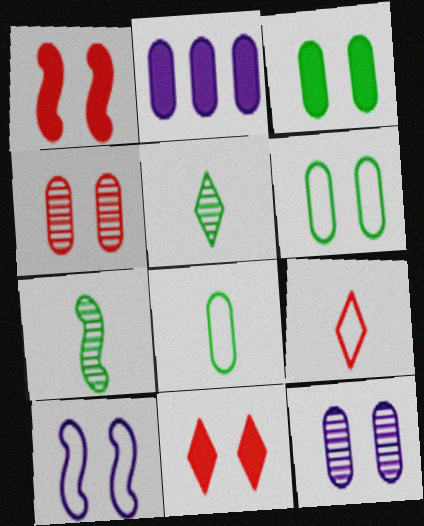[[2, 4, 8]]